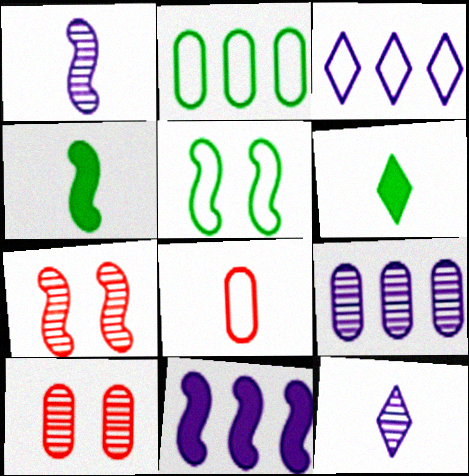[[1, 6, 8], 
[3, 4, 10], 
[3, 5, 8], 
[3, 9, 11], 
[4, 8, 12]]